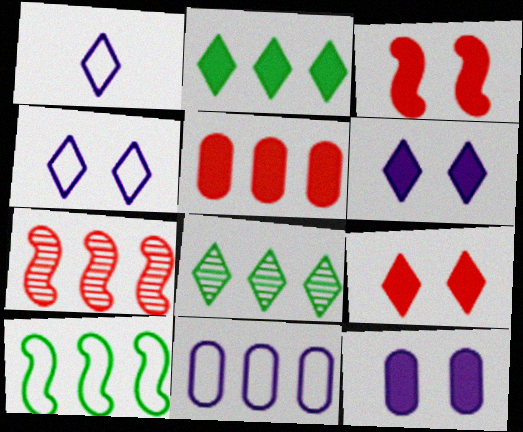[[1, 8, 9], 
[2, 7, 11]]